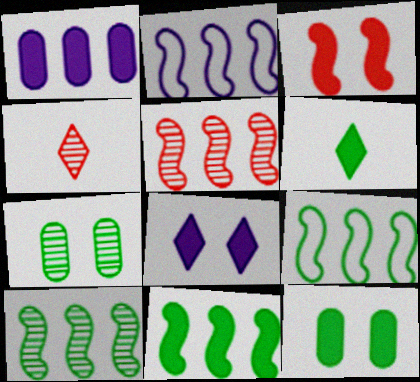[[1, 3, 6], 
[2, 4, 12], 
[2, 5, 11], 
[3, 8, 12], 
[6, 7, 9], 
[6, 11, 12], 
[9, 10, 11]]